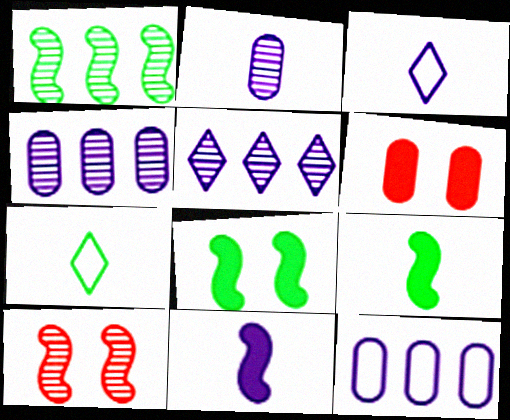[[1, 3, 6], 
[2, 3, 11]]